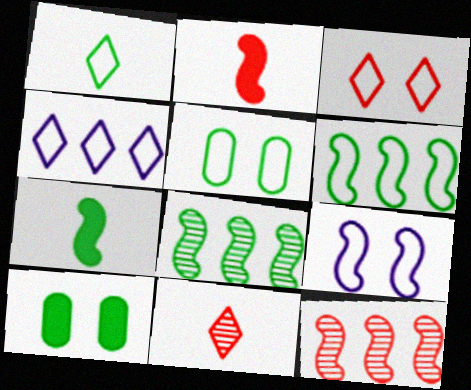[[1, 3, 4], 
[1, 5, 6], 
[1, 8, 10], 
[2, 8, 9], 
[3, 5, 9], 
[7, 9, 12]]